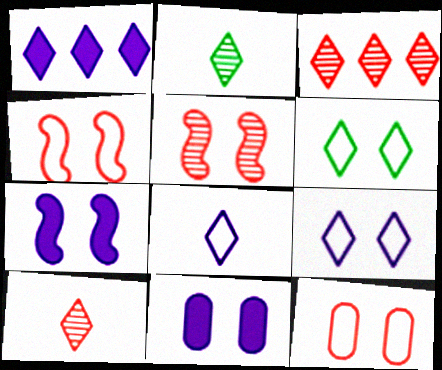[[1, 6, 10], 
[5, 6, 11]]